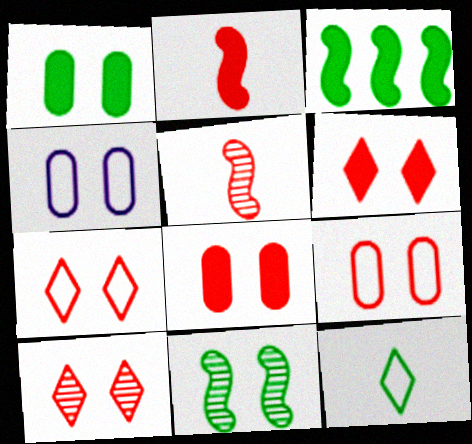[[4, 6, 11], 
[6, 7, 10]]